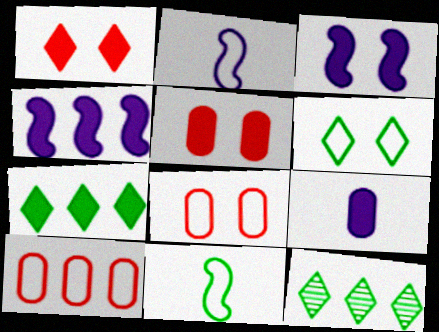[[2, 5, 12], 
[2, 6, 10], 
[4, 10, 12]]